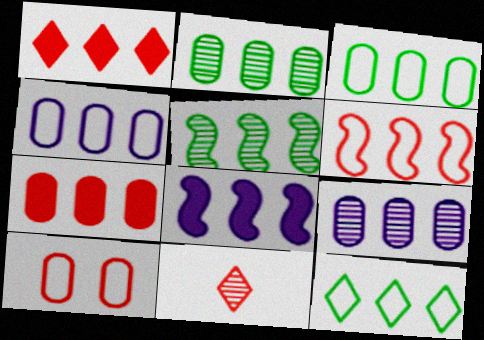[[1, 4, 5], 
[2, 4, 7], 
[3, 7, 9], 
[4, 6, 12], 
[5, 6, 8]]